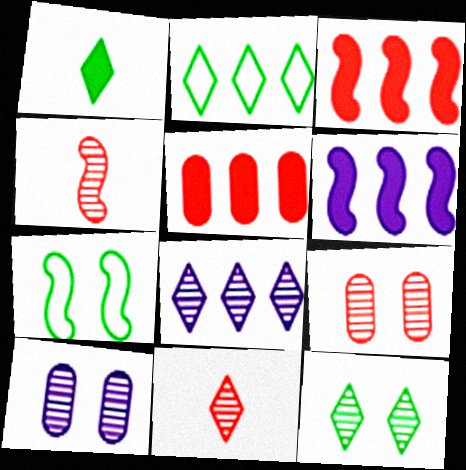[[1, 2, 12], 
[4, 6, 7], 
[8, 11, 12]]